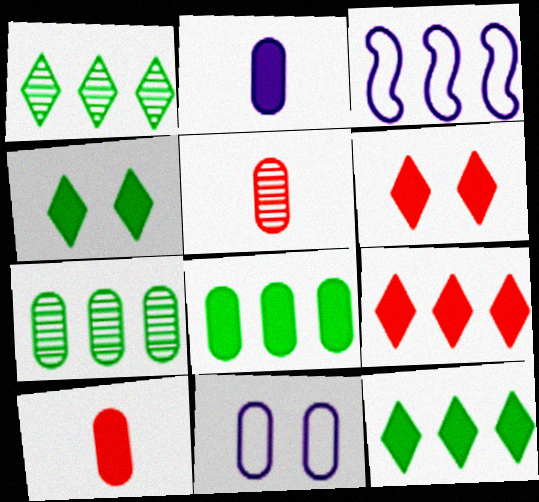[[3, 4, 5], 
[3, 7, 9], 
[5, 8, 11], 
[7, 10, 11]]